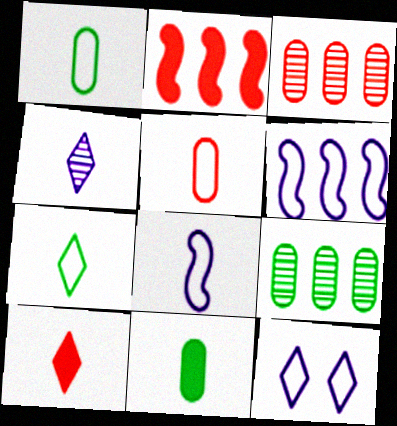[[4, 7, 10], 
[5, 7, 8]]